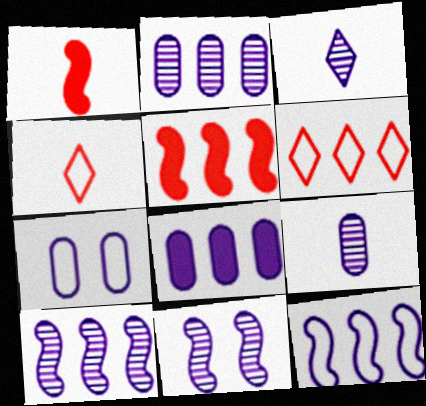[[2, 3, 11], 
[7, 8, 9]]